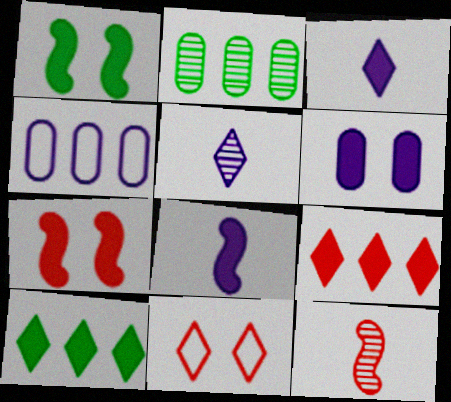[[2, 8, 11], 
[5, 10, 11]]